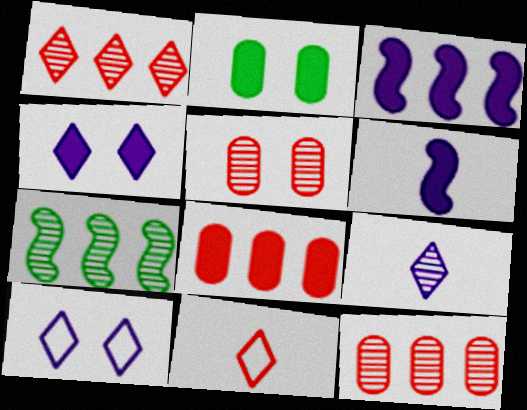[[5, 7, 9]]